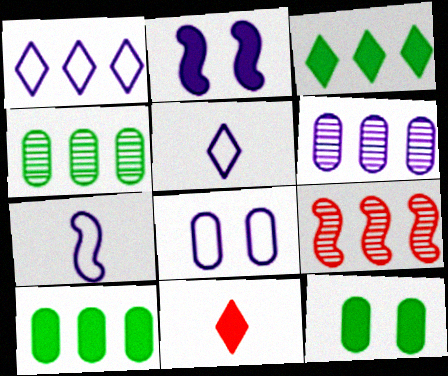[[1, 7, 8], 
[1, 9, 10], 
[2, 5, 6], 
[2, 10, 11], 
[5, 9, 12]]